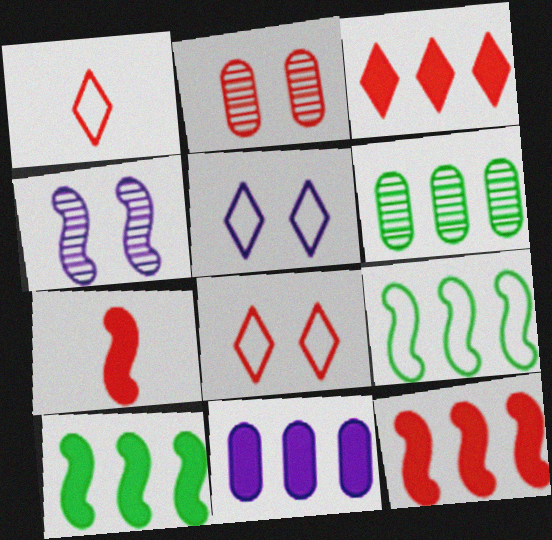[[1, 2, 12], 
[3, 10, 11], 
[4, 7, 9], 
[5, 6, 7]]